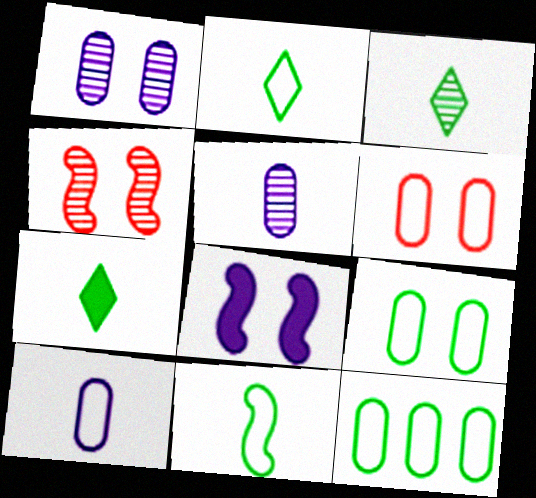[[2, 3, 7], 
[6, 10, 12]]